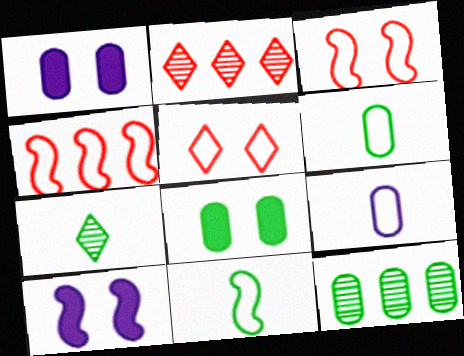[[1, 2, 11], 
[1, 4, 7], 
[2, 6, 10], 
[6, 8, 12]]